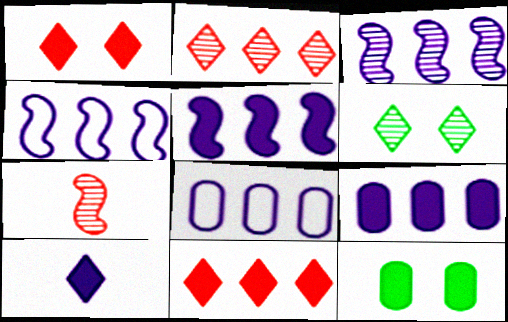[[3, 4, 5]]